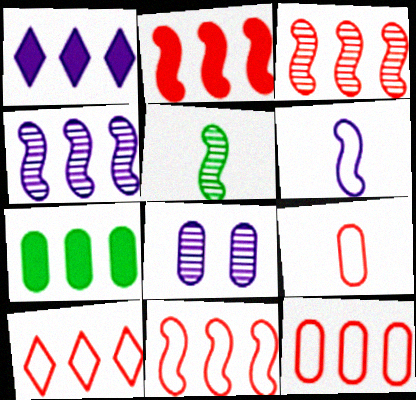[[1, 2, 7], 
[1, 6, 8], 
[2, 3, 11], 
[4, 7, 10], 
[7, 8, 9], 
[10, 11, 12]]